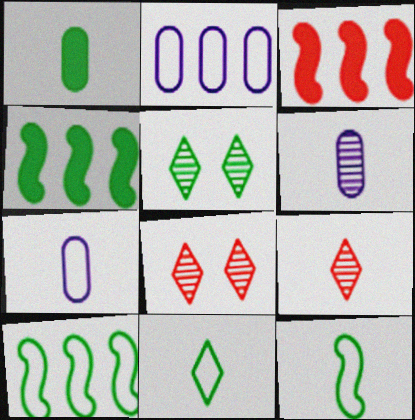[[1, 5, 10], 
[3, 5, 7], 
[4, 7, 8]]